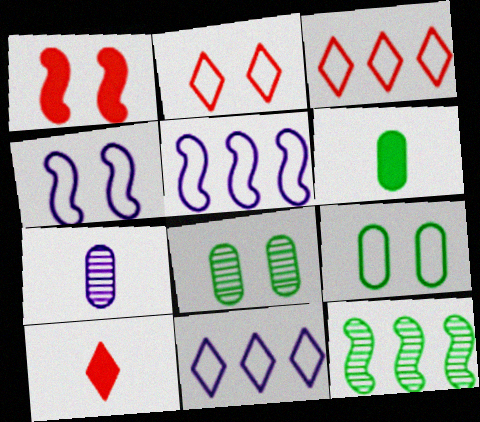[[2, 4, 9], 
[5, 8, 10]]